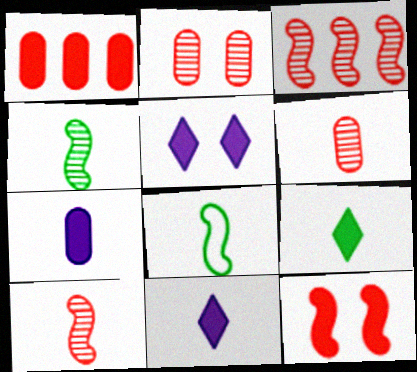[[6, 8, 11]]